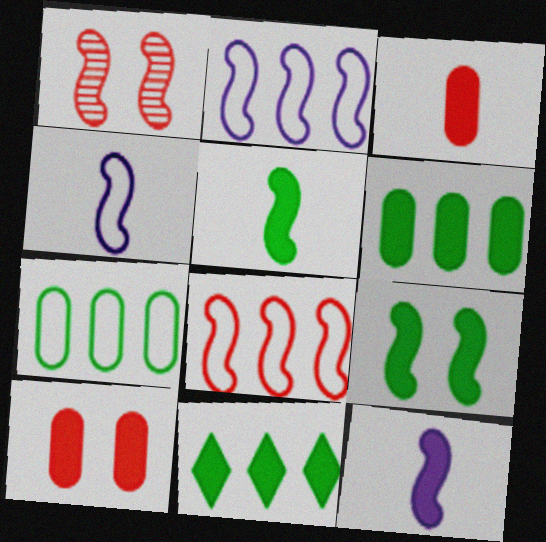[[1, 2, 5], 
[10, 11, 12]]